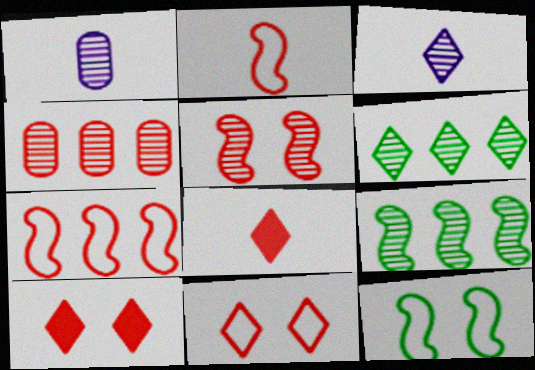[[1, 5, 6], 
[2, 4, 10]]